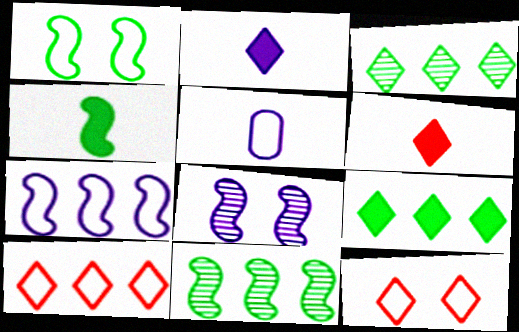[[1, 4, 11], 
[1, 5, 10], 
[2, 3, 12]]